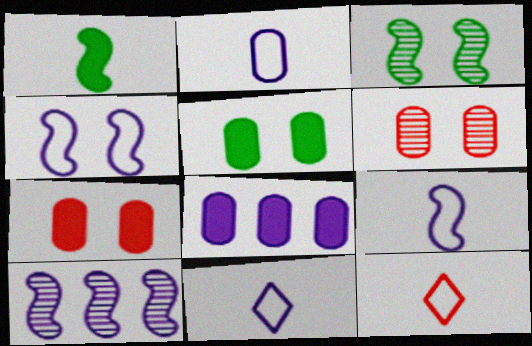[[2, 9, 11], 
[3, 8, 12], 
[5, 10, 12]]